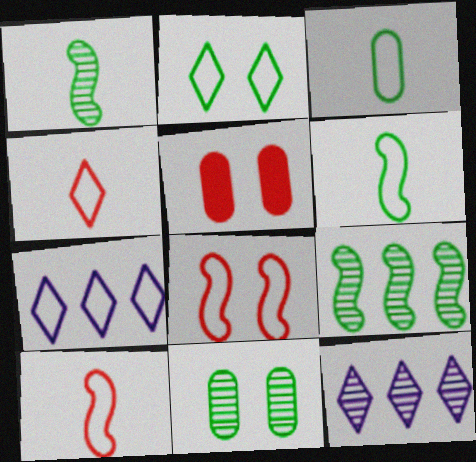[[1, 5, 7], 
[2, 4, 7], 
[3, 7, 8], 
[5, 6, 12]]